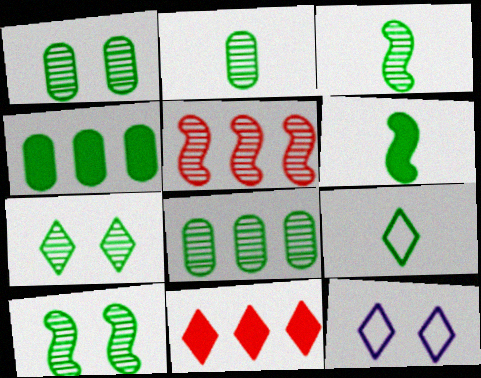[[1, 2, 8], 
[1, 7, 10], 
[2, 6, 9], 
[3, 7, 8], 
[4, 9, 10]]